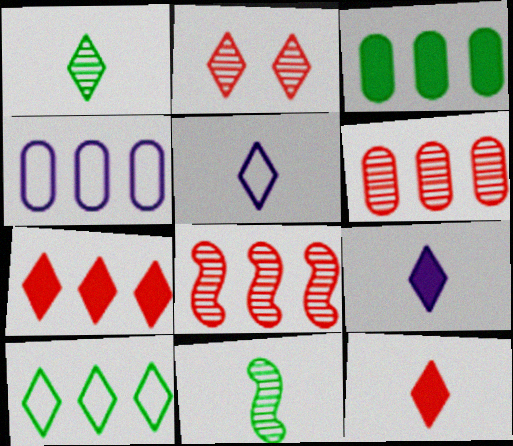[[1, 5, 12], 
[2, 9, 10], 
[3, 4, 6]]